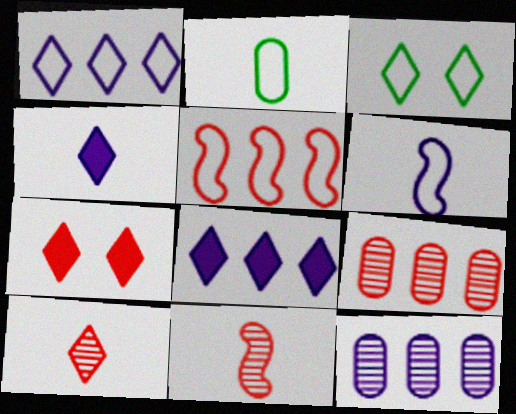[[2, 4, 11], 
[3, 8, 10]]